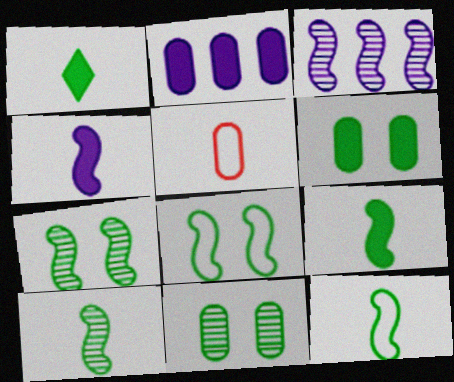[[2, 5, 11], 
[9, 10, 12]]